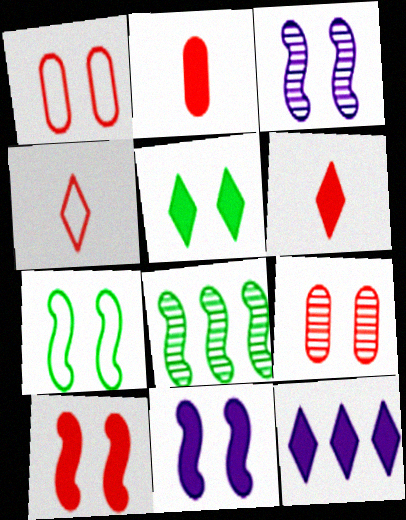[[1, 3, 5], 
[3, 7, 10], 
[5, 6, 12]]